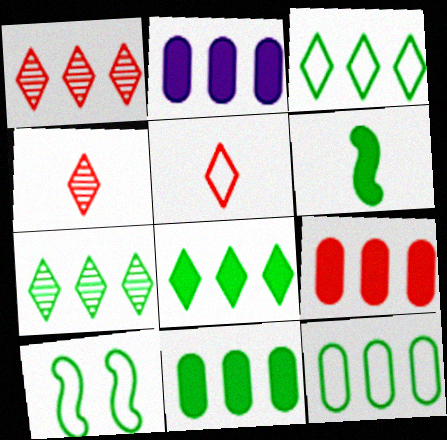[[2, 4, 10], 
[2, 9, 11], 
[3, 7, 8]]